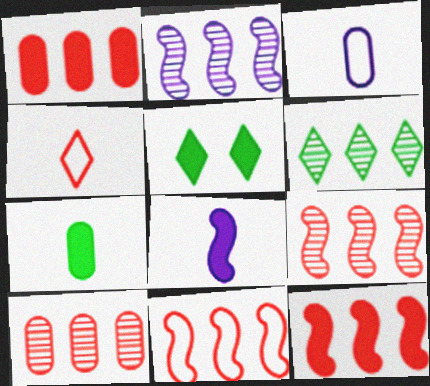[[1, 5, 8], 
[2, 6, 10], 
[3, 5, 9], 
[9, 11, 12]]